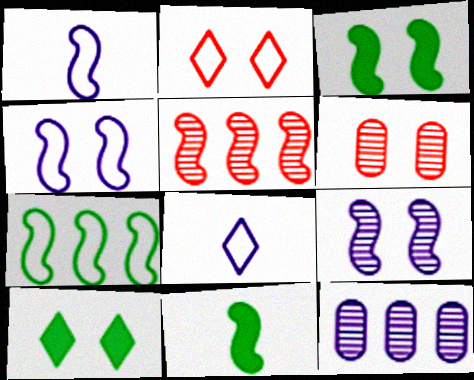[[1, 3, 5], 
[2, 11, 12], 
[4, 5, 11], 
[4, 6, 10]]